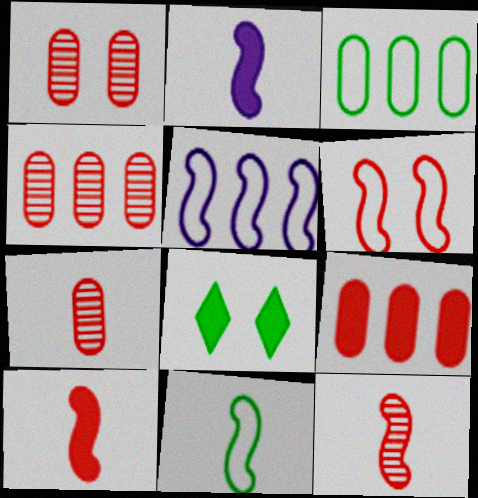[[1, 4, 7], 
[2, 8, 9], 
[2, 11, 12], 
[5, 6, 11], 
[5, 7, 8]]